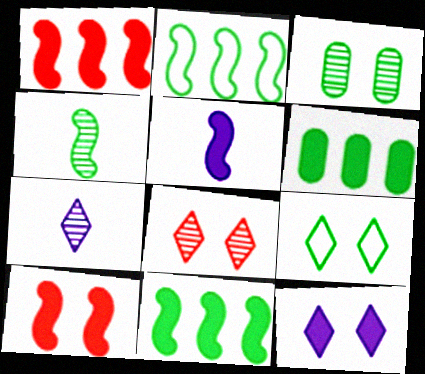[[4, 6, 9], 
[5, 10, 11], 
[8, 9, 12]]